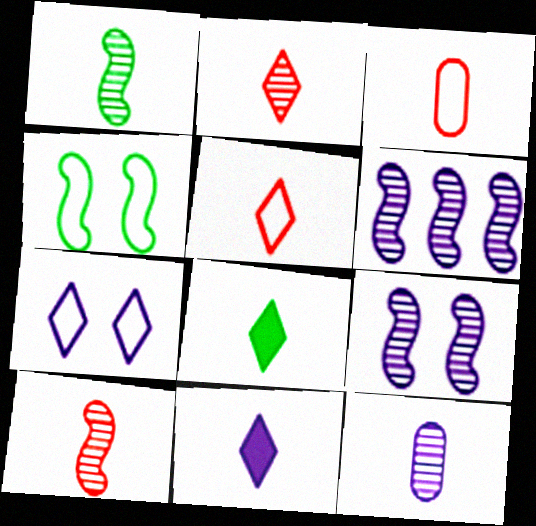[[1, 2, 12], 
[1, 3, 11]]